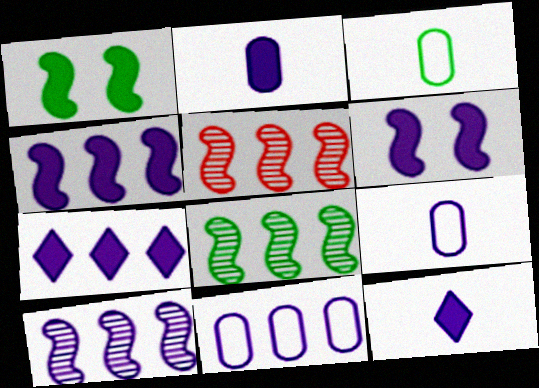[[2, 6, 7], 
[5, 8, 10], 
[7, 10, 11]]